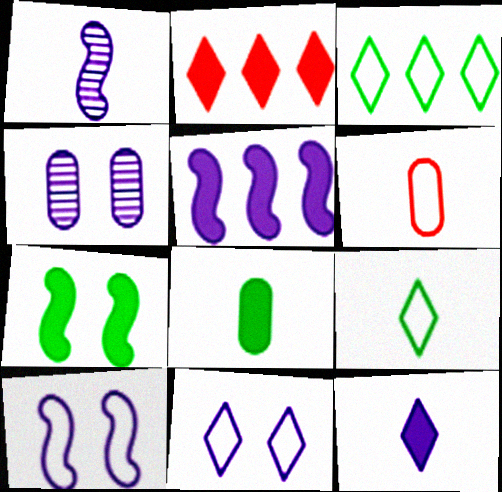[[1, 5, 10], 
[3, 6, 10]]